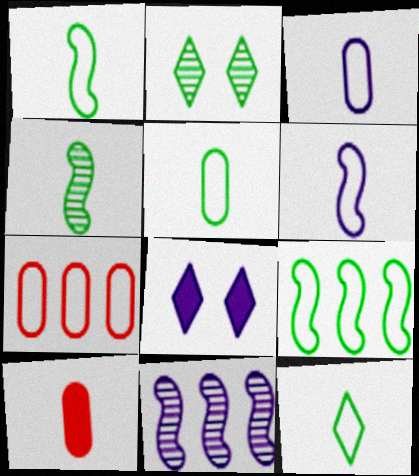[[1, 5, 12], 
[3, 8, 11], 
[4, 7, 8]]